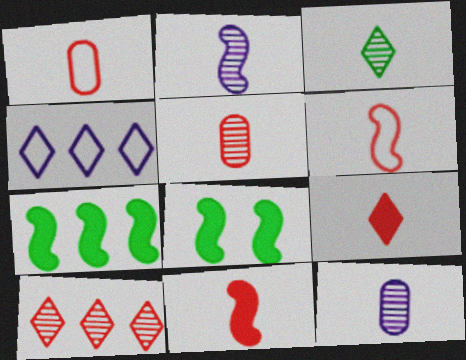[[2, 3, 5], 
[4, 5, 8], 
[5, 6, 9]]